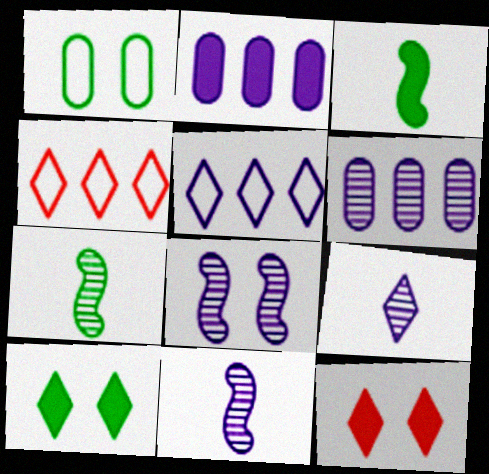[[1, 8, 12], 
[2, 3, 12], 
[4, 9, 10], 
[6, 8, 9]]